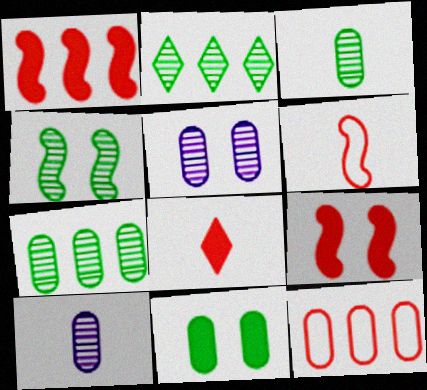[[2, 3, 4], 
[10, 11, 12]]